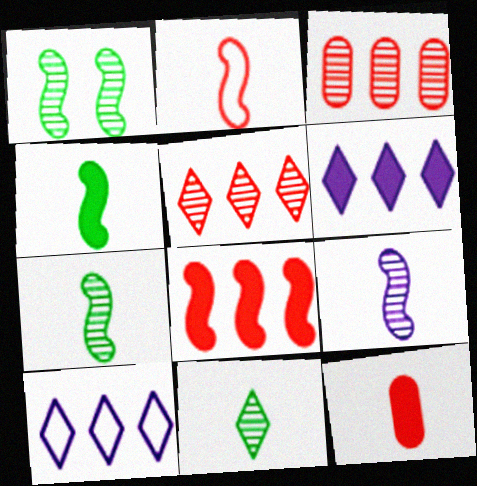[[1, 10, 12], 
[2, 4, 9]]